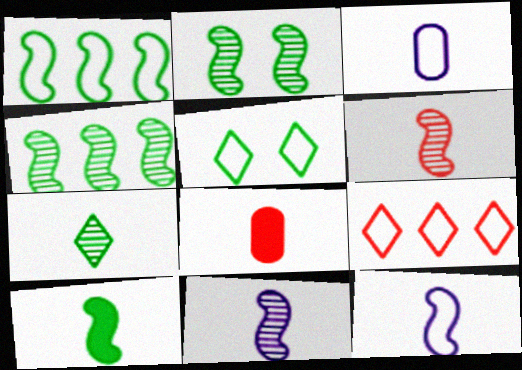[[1, 2, 10], 
[6, 10, 12], 
[7, 8, 12]]